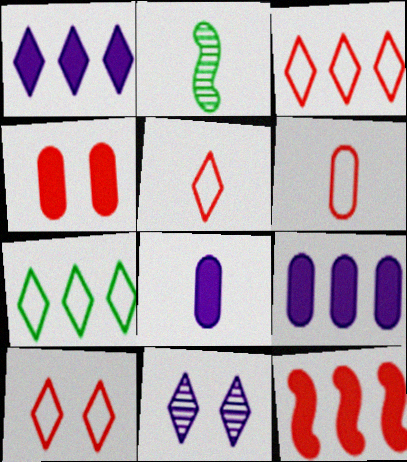[[2, 5, 8], 
[2, 9, 10], 
[3, 5, 10]]